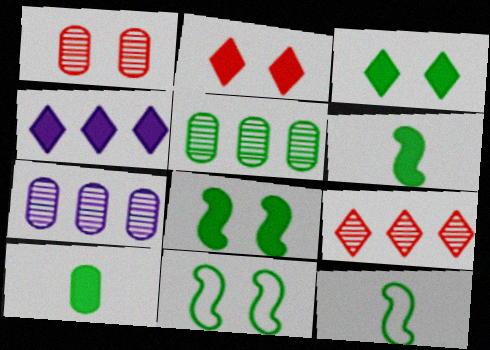[[1, 4, 12], 
[2, 7, 12], 
[3, 5, 12]]